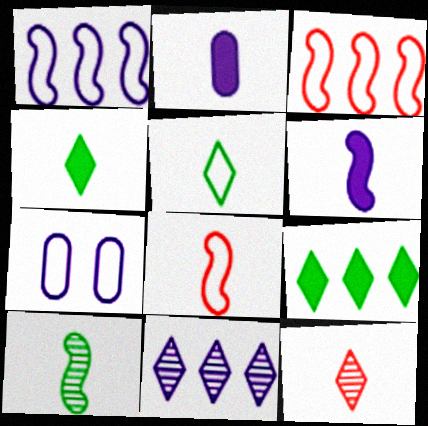[[3, 5, 7], 
[6, 7, 11], 
[6, 8, 10]]